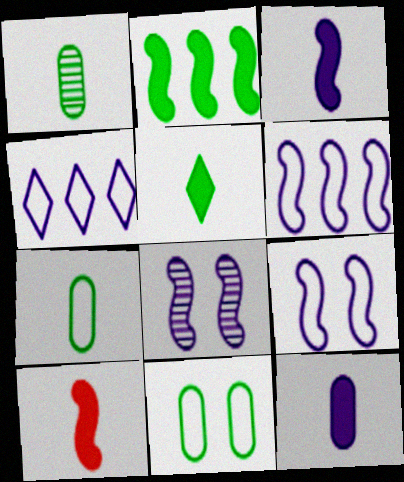[[3, 6, 8], 
[4, 8, 12], 
[5, 10, 12]]